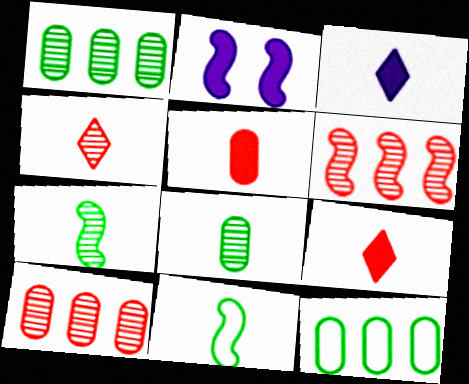[[2, 4, 12], 
[2, 6, 11]]